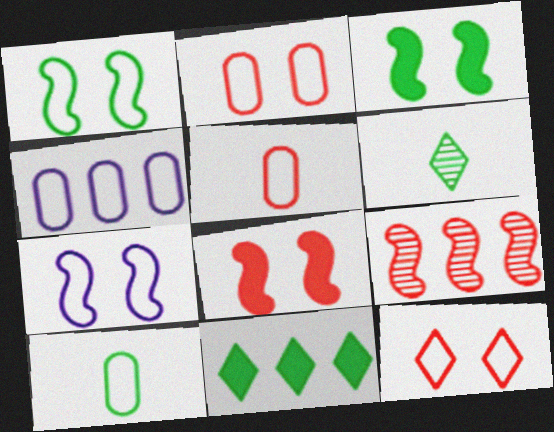[[2, 4, 10], 
[4, 6, 8], 
[4, 9, 11]]